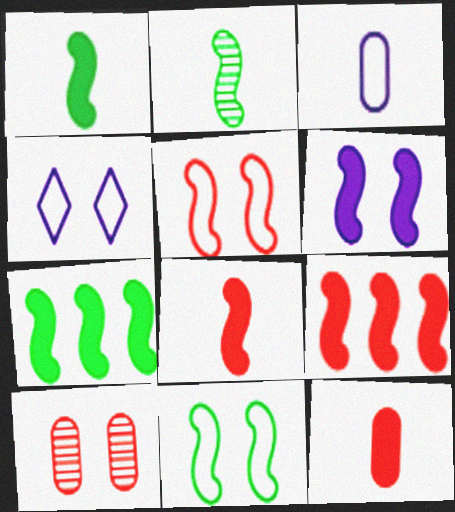[[1, 6, 9], 
[2, 7, 11], 
[6, 7, 8]]